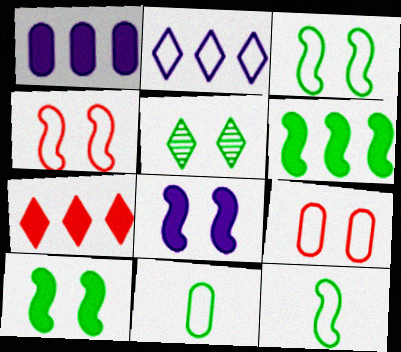[[1, 6, 7], 
[2, 4, 11], 
[2, 9, 12], 
[5, 6, 11], 
[5, 8, 9]]